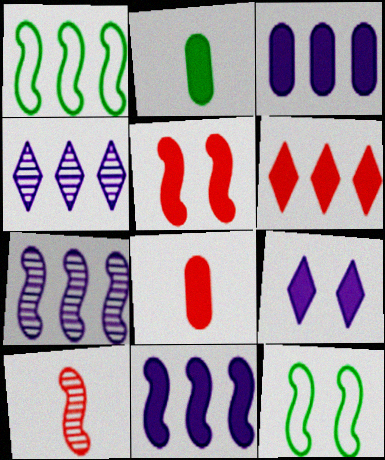[[4, 8, 12], 
[5, 6, 8], 
[10, 11, 12]]